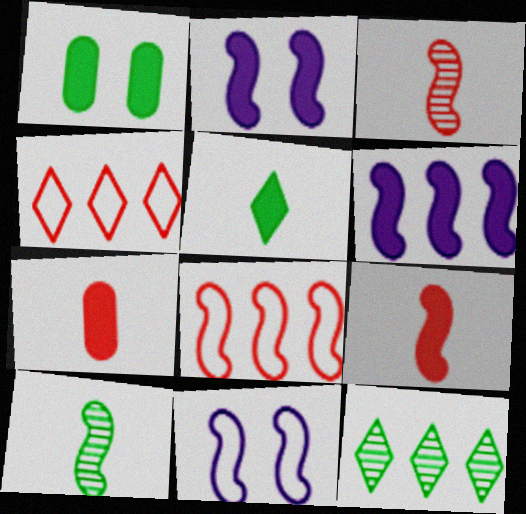[[2, 8, 10], 
[7, 11, 12]]